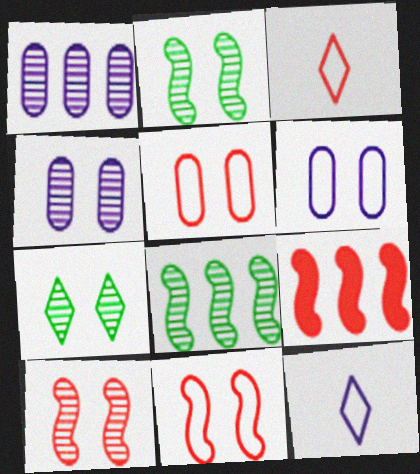[[4, 7, 10]]